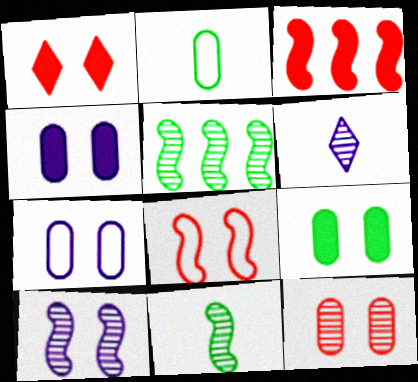[[1, 8, 12], 
[5, 6, 12], 
[7, 9, 12]]